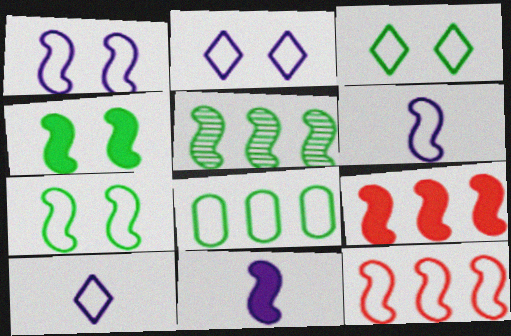[[4, 9, 11], 
[6, 7, 12]]